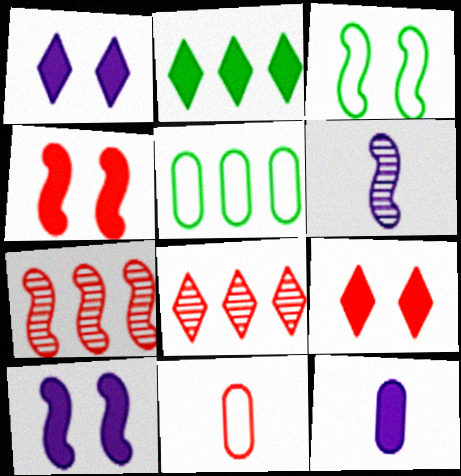[[2, 4, 12], 
[3, 8, 12], 
[4, 8, 11], 
[5, 6, 9], 
[7, 9, 11]]